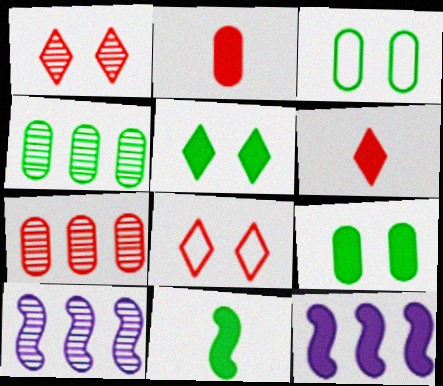[[2, 5, 12], 
[3, 6, 10], 
[6, 9, 12]]